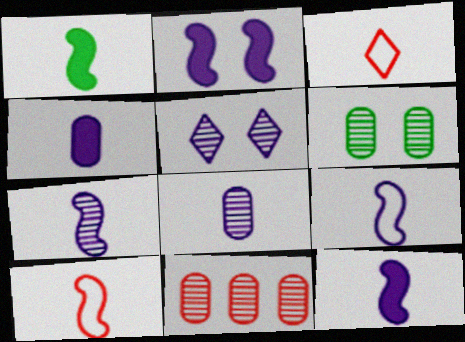[[1, 3, 8], 
[1, 7, 10], 
[6, 8, 11], 
[7, 9, 12]]